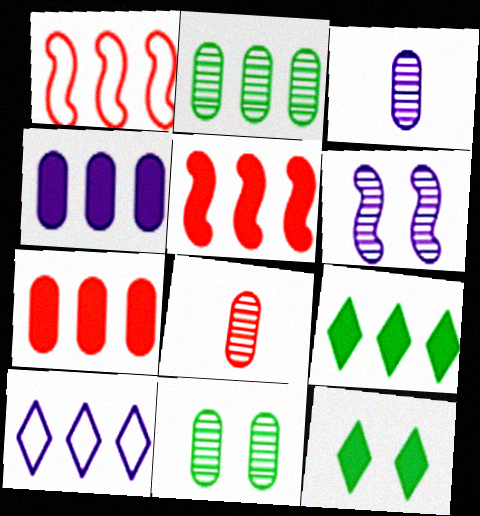[[1, 3, 12], 
[2, 5, 10], 
[4, 5, 9]]